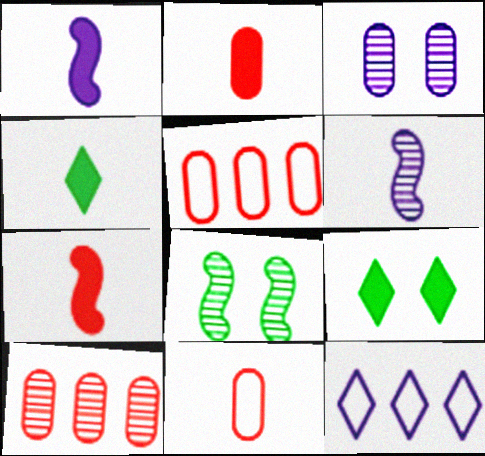[[1, 2, 4], 
[1, 3, 12], 
[2, 8, 12], 
[4, 6, 11], 
[5, 6, 9]]